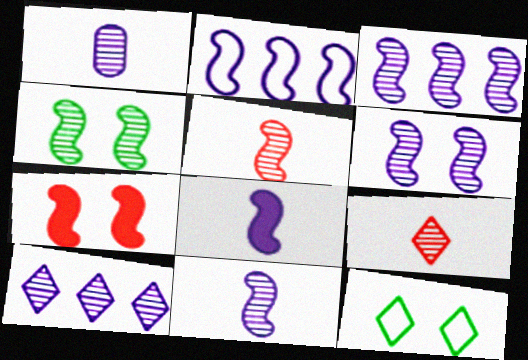[[1, 6, 10], 
[2, 6, 8], 
[3, 4, 5], 
[3, 6, 11]]